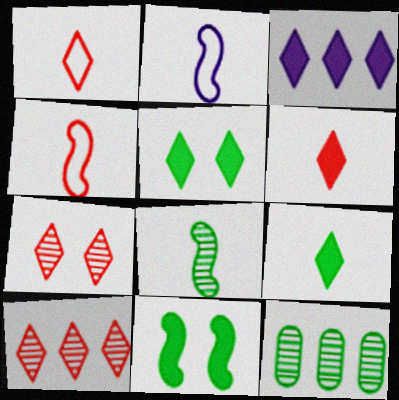[[3, 5, 6]]